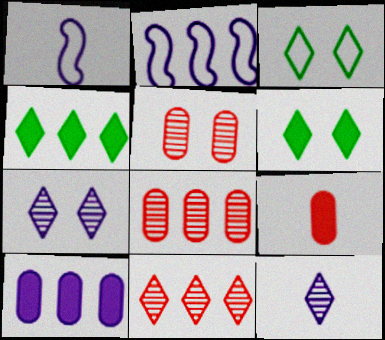[[1, 4, 5], 
[1, 6, 8], 
[1, 7, 10], 
[2, 4, 8]]